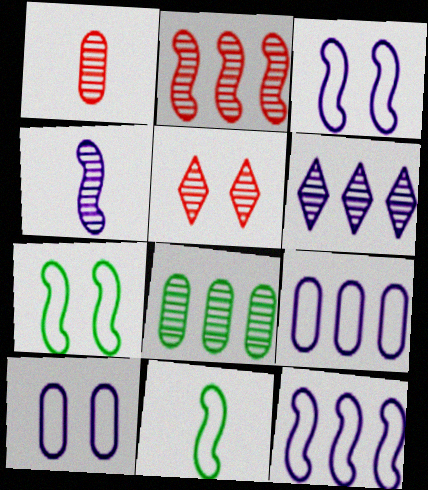[[1, 2, 5], 
[2, 6, 8], 
[4, 5, 8]]